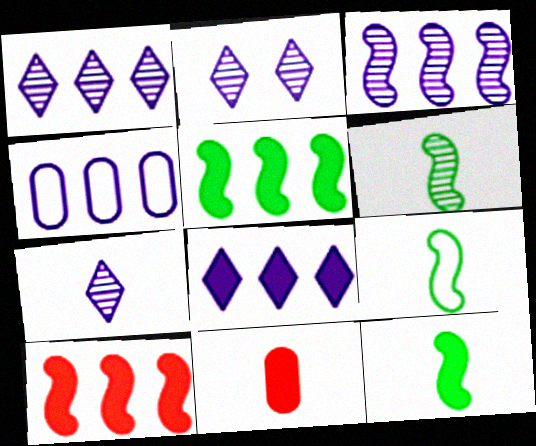[[1, 2, 7], 
[3, 4, 8], 
[6, 9, 12], 
[7, 9, 11]]